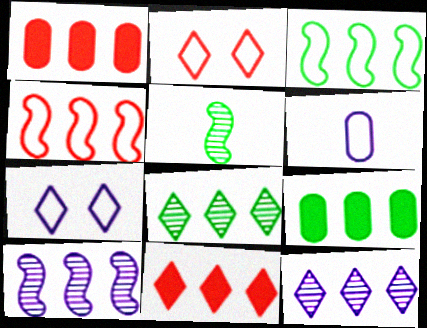[[1, 3, 12], 
[1, 5, 7], 
[2, 3, 6], 
[3, 8, 9], 
[4, 9, 12]]